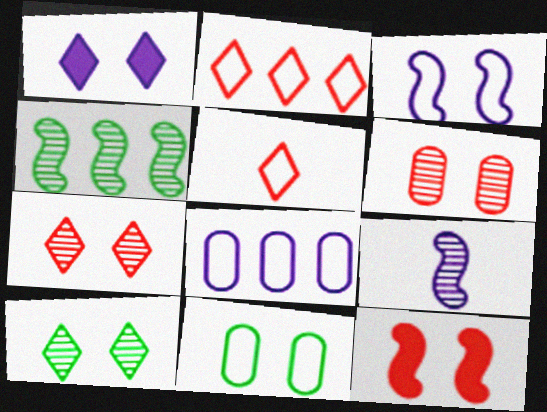[[1, 8, 9]]